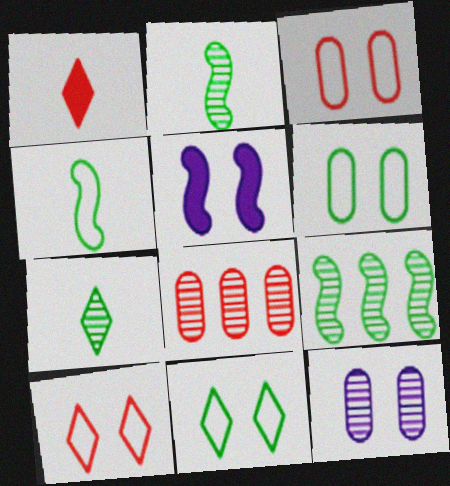[]